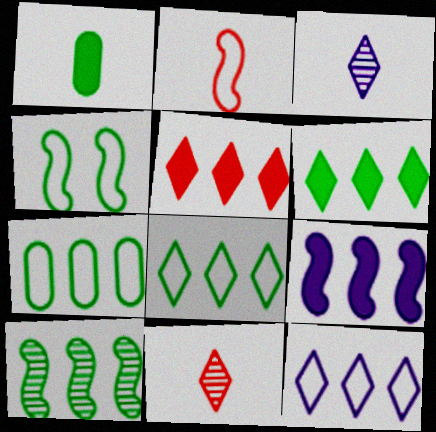[[1, 2, 3], 
[6, 7, 10]]